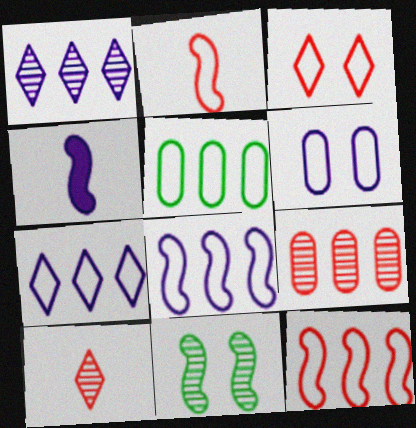[[1, 4, 6], 
[4, 11, 12], 
[5, 7, 12]]